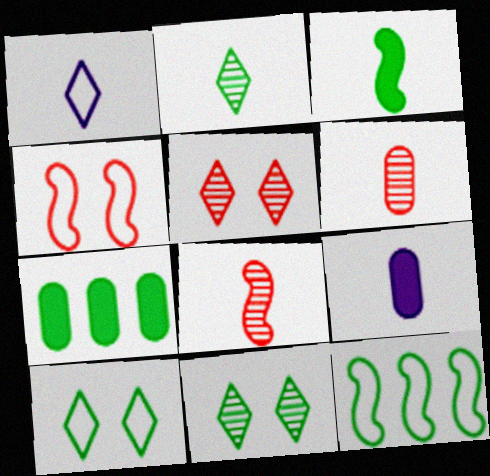[[1, 3, 6], 
[5, 9, 12]]